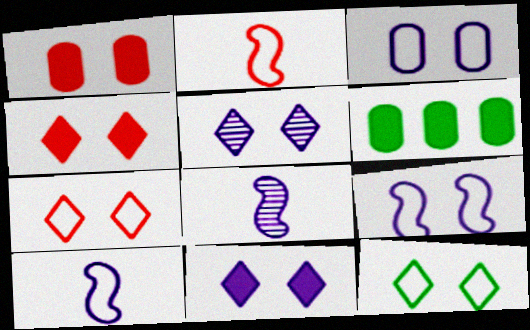[[2, 5, 6], 
[4, 5, 12], 
[6, 7, 8]]